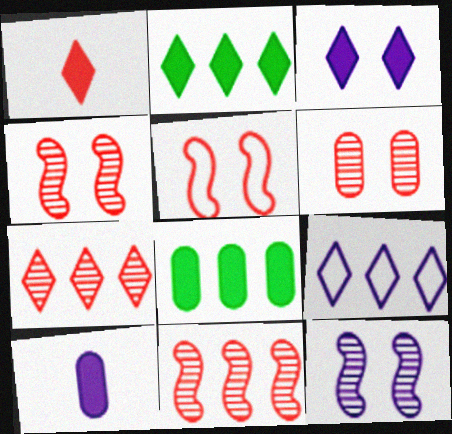[[1, 2, 3], 
[2, 7, 9], 
[8, 9, 11], 
[9, 10, 12]]